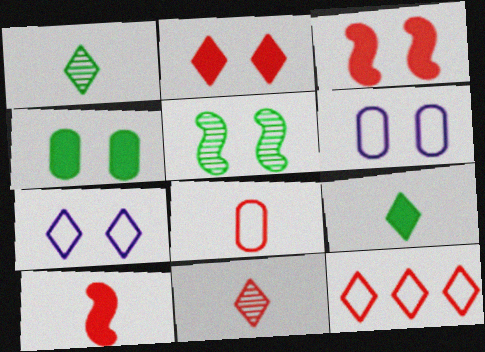[[2, 5, 6], 
[2, 11, 12], 
[8, 10, 11]]